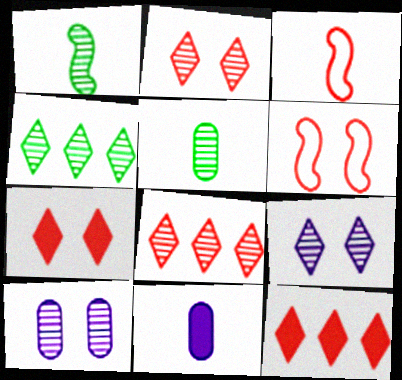[[1, 8, 10], 
[4, 6, 11]]